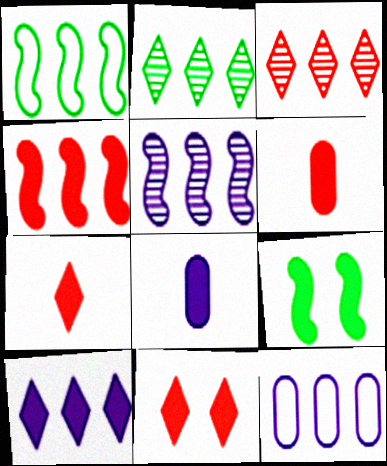[[1, 4, 5], 
[2, 4, 12], 
[4, 6, 11], 
[5, 10, 12], 
[6, 9, 10]]